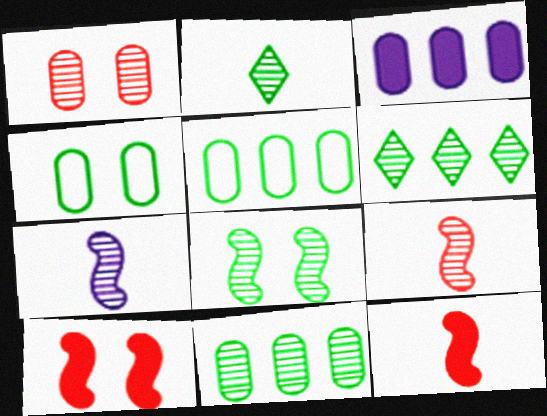[[1, 6, 7], 
[2, 8, 11]]